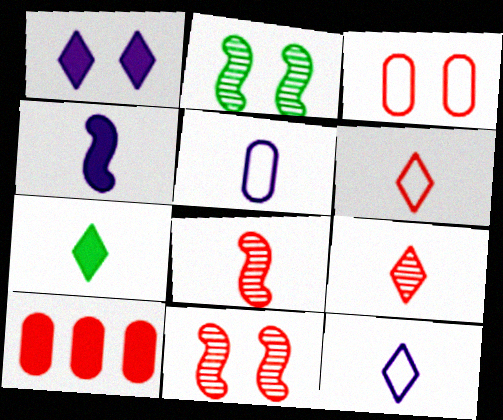[[1, 2, 3], 
[2, 10, 12], 
[5, 7, 8], 
[6, 10, 11], 
[7, 9, 12]]